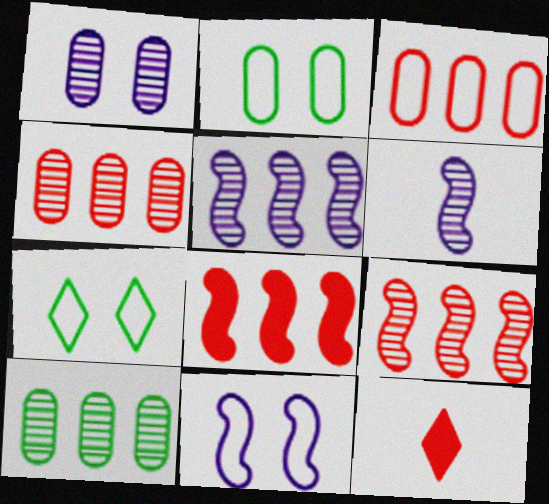[[2, 5, 12], 
[10, 11, 12]]